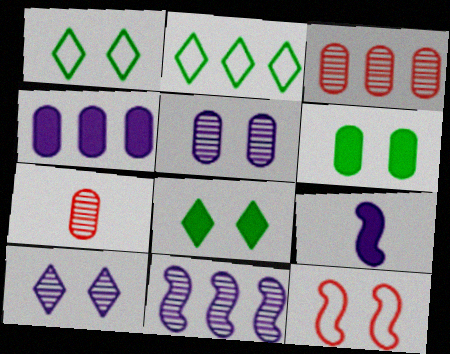[[1, 3, 9], 
[5, 8, 12], 
[6, 10, 12]]